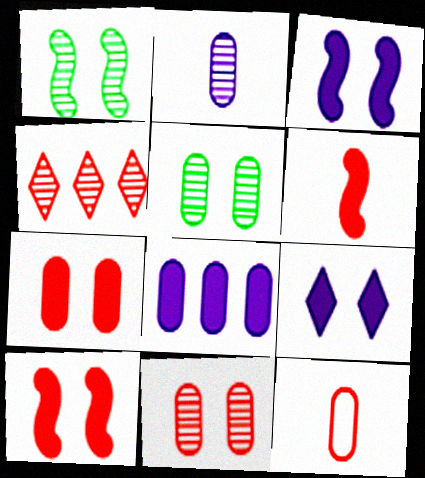[[1, 2, 4], 
[4, 10, 12], 
[5, 8, 12]]